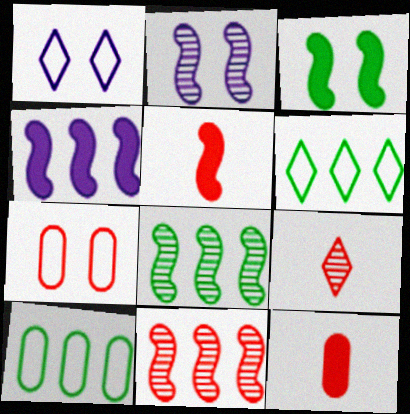[[1, 8, 12], 
[2, 6, 12], 
[3, 4, 5]]